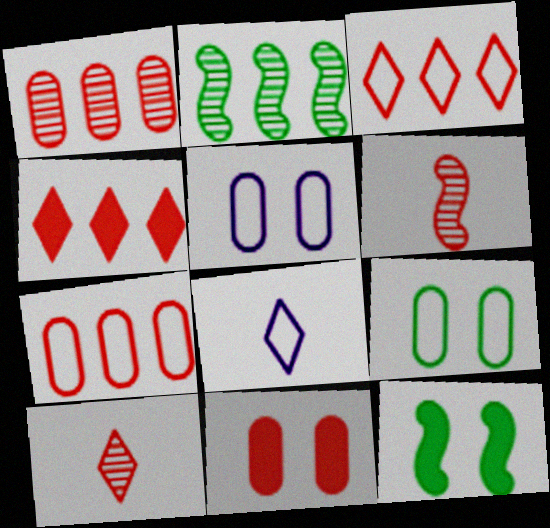[[1, 8, 12], 
[2, 8, 11], 
[3, 6, 11]]